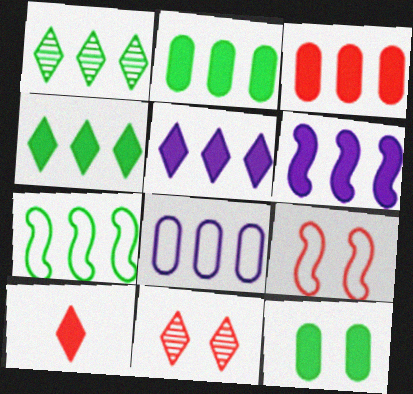[[1, 2, 7], 
[3, 4, 6], 
[6, 10, 12]]